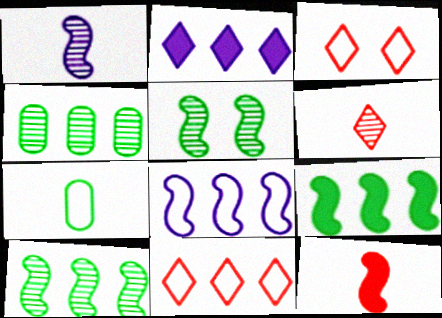[[3, 7, 8], 
[5, 8, 12]]